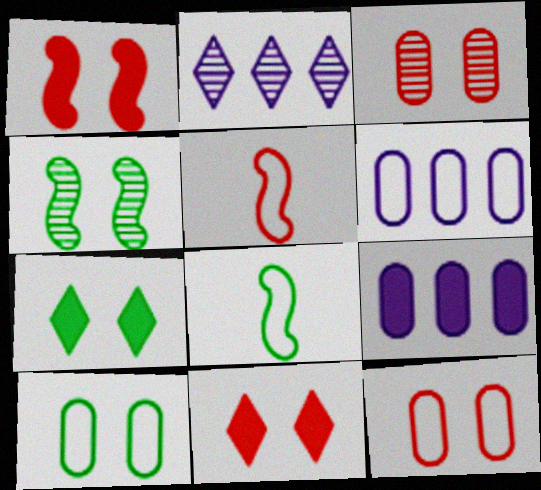[[4, 7, 10]]